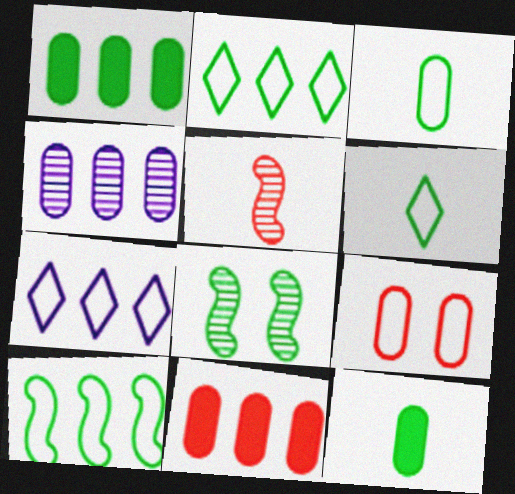[[1, 6, 8], 
[2, 8, 12], 
[4, 9, 12]]